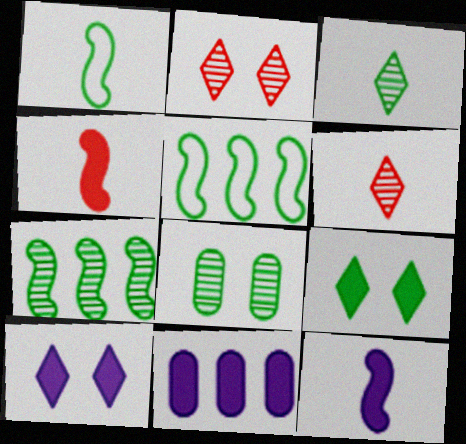[[1, 2, 11], 
[3, 7, 8], 
[4, 9, 11], 
[10, 11, 12]]